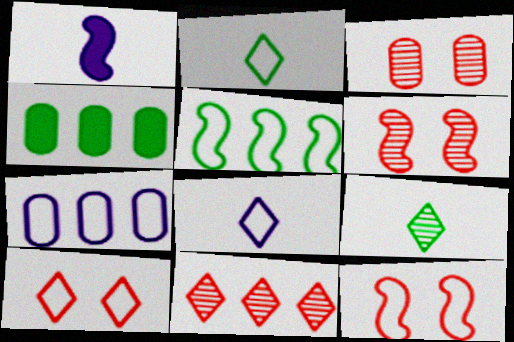[[1, 5, 6], 
[2, 7, 12], 
[4, 6, 8]]